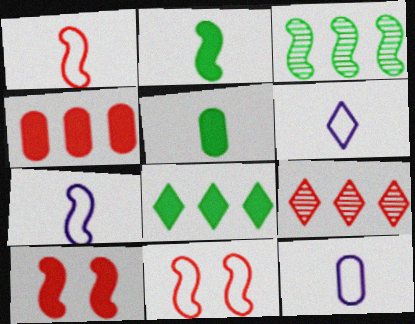[[3, 7, 10], 
[6, 7, 12]]